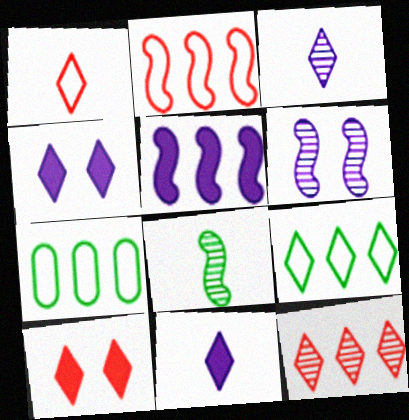[[1, 10, 12], 
[3, 9, 10], 
[5, 7, 12]]